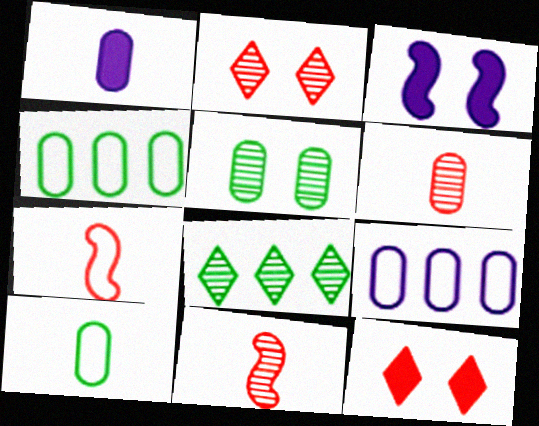[[1, 6, 10]]